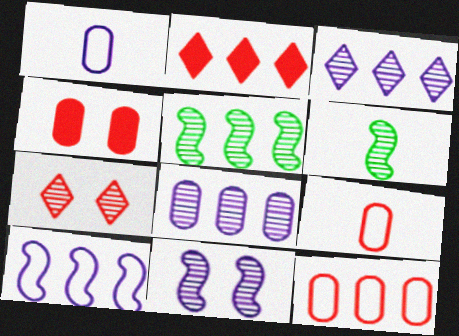[[6, 7, 8]]